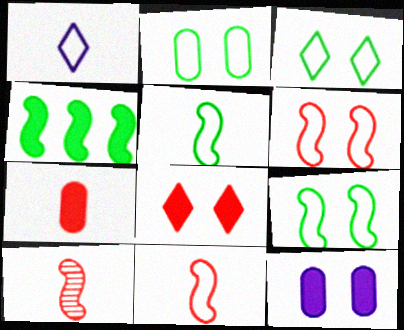[[2, 3, 9]]